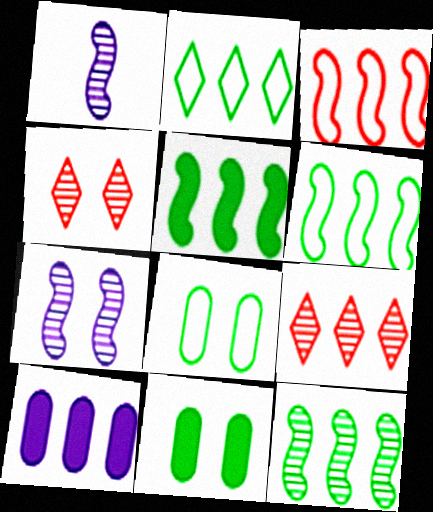[[5, 6, 12], 
[6, 9, 10]]